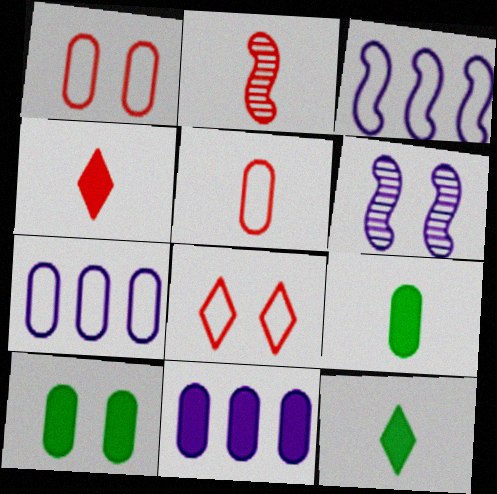[[2, 4, 5], 
[6, 8, 10]]